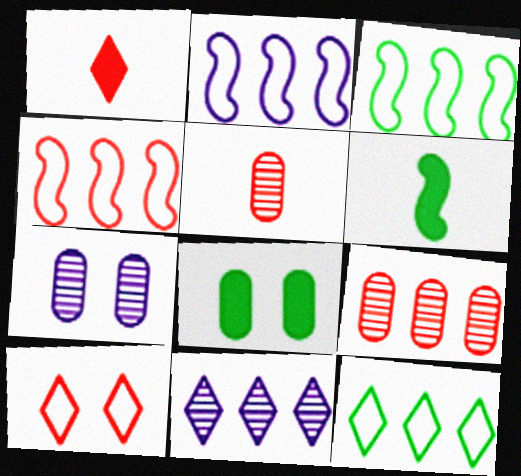[[1, 3, 7], 
[2, 3, 4]]